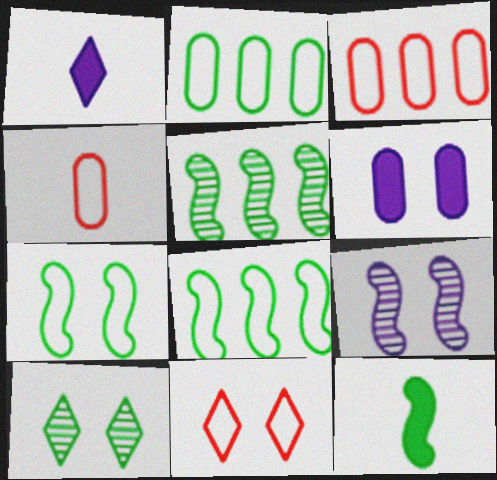[[2, 10, 12], 
[5, 7, 12]]